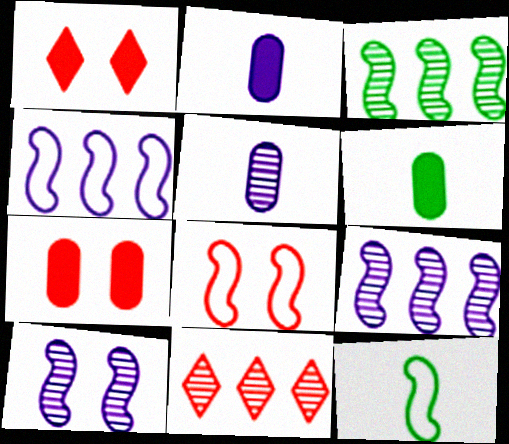[[4, 8, 12]]